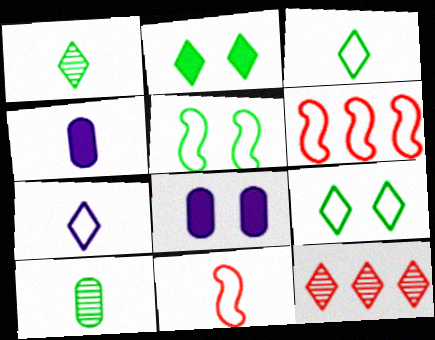[[1, 4, 11], 
[1, 6, 8], 
[2, 7, 12], 
[4, 5, 12]]